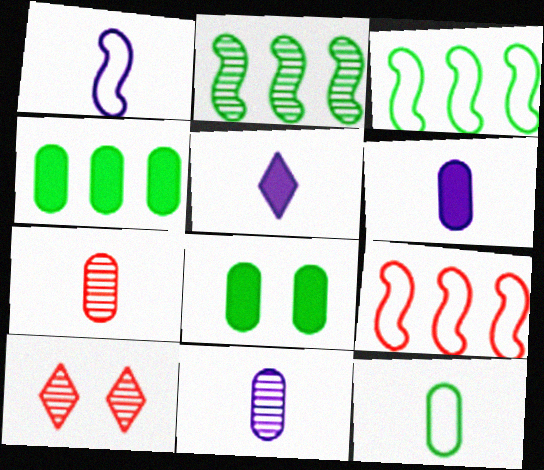[[1, 4, 10], 
[1, 5, 11], 
[2, 10, 11], 
[3, 6, 10], 
[6, 7, 12]]